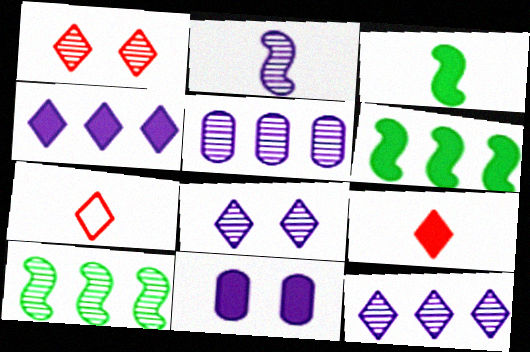[[2, 5, 8], 
[6, 9, 11], 
[7, 10, 11]]